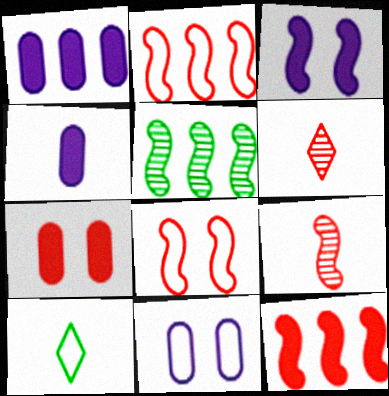[[2, 6, 7], 
[2, 10, 11], 
[4, 9, 10], 
[8, 9, 12]]